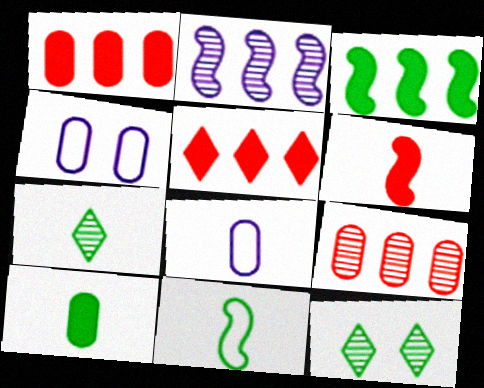[[4, 9, 10], 
[6, 7, 8], 
[7, 10, 11]]